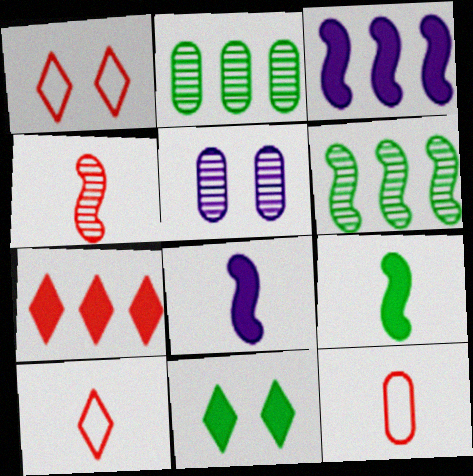[[1, 2, 8]]